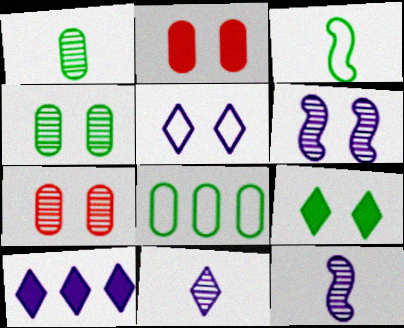[[3, 7, 10], 
[5, 10, 11]]